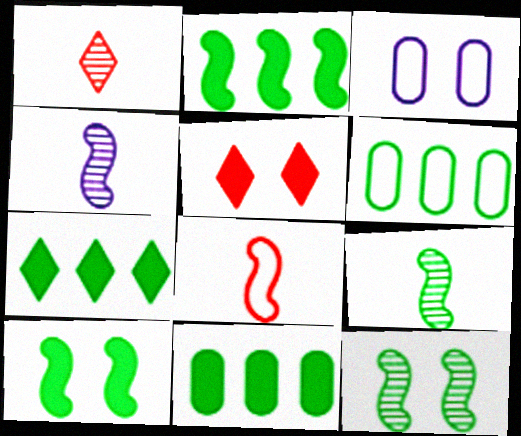[[1, 2, 3], 
[2, 7, 11], 
[3, 5, 12], 
[4, 5, 6]]